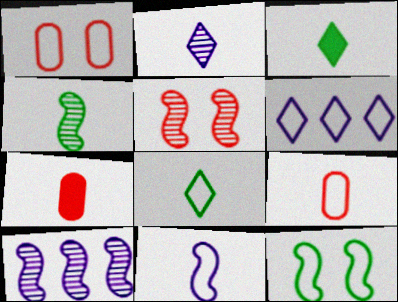[[1, 3, 10], 
[4, 5, 10], 
[6, 9, 12], 
[8, 9, 11]]